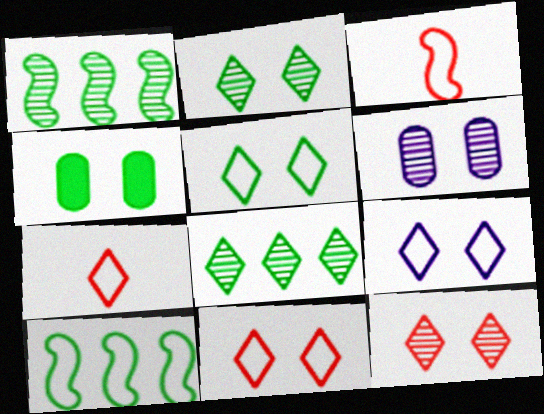[[5, 9, 11]]